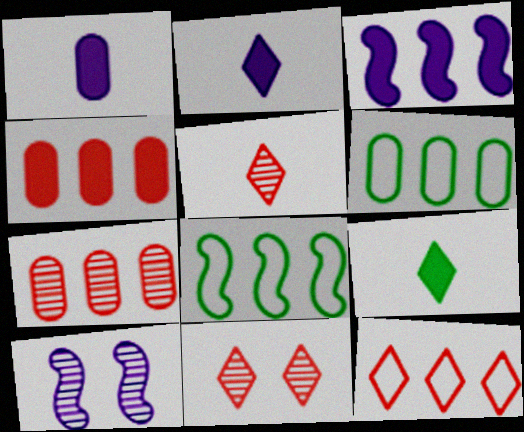[[1, 8, 11]]